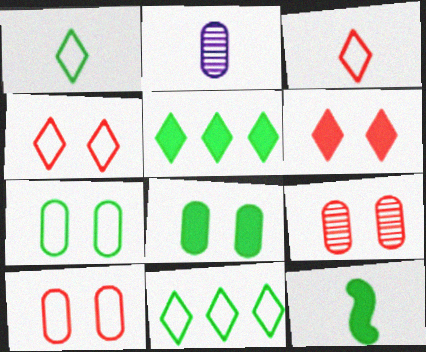[[2, 3, 12], 
[5, 8, 12]]